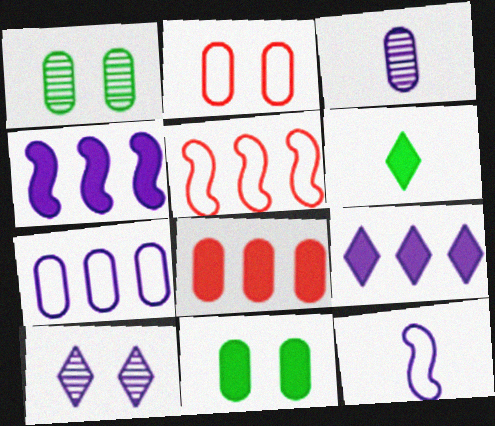[]